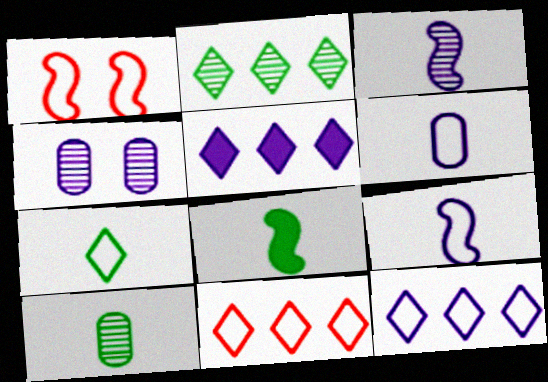[[1, 5, 10], 
[2, 5, 11], 
[4, 5, 9], 
[4, 8, 11], 
[7, 8, 10]]